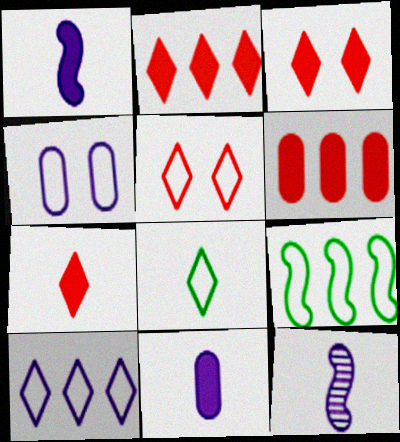[[2, 3, 7], 
[5, 8, 10]]